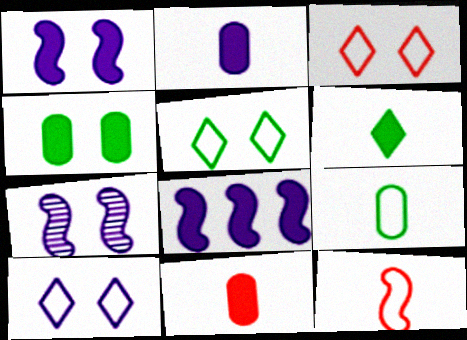[[3, 4, 7], 
[3, 5, 10]]